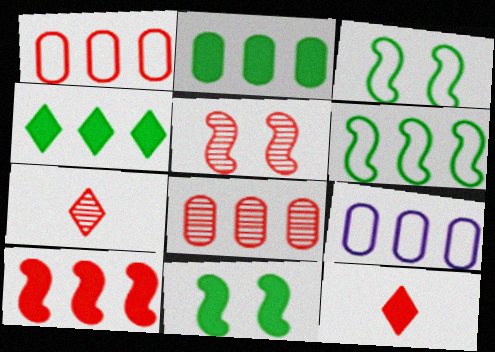[[1, 5, 12], 
[2, 8, 9], 
[5, 7, 8], 
[7, 9, 11]]